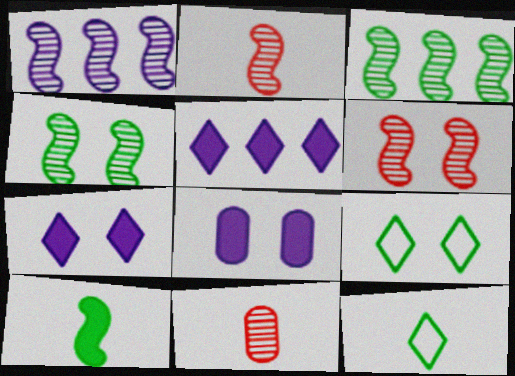[[1, 2, 4], 
[6, 8, 9]]